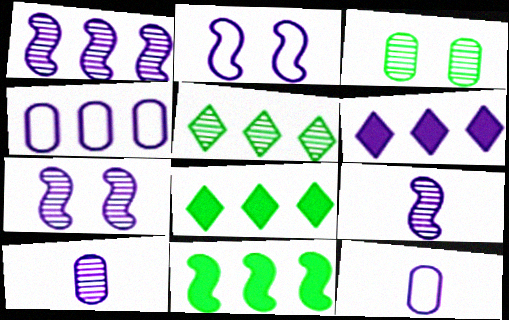[[1, 4, 6], 
[1, 7, 9], 
[2, 6, 10], 
[6, 7, 12]]